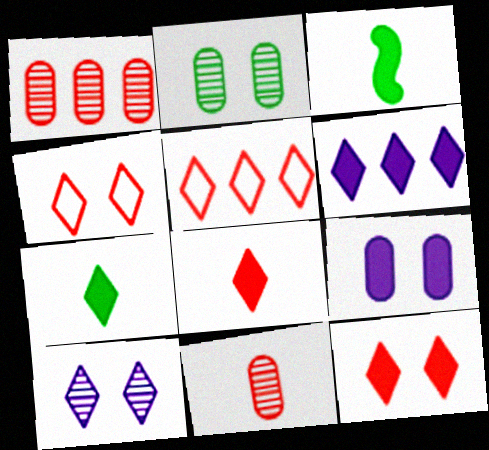[[5, 7, 10], 
[6, 7, 12]]